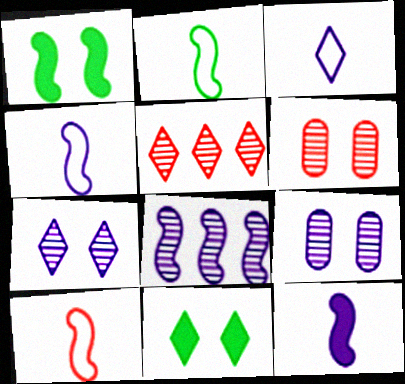[[1, 8, 10], 
[2, 4, 10], 
[3, 5, 11]]